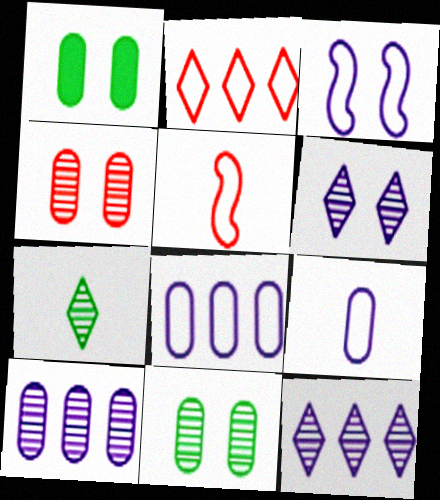[[1, 5, 12]]